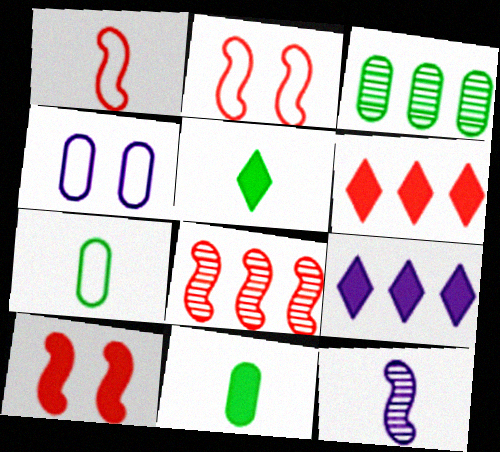[[1, 8, 10], 
[4, 5, 8], 
[4, 9, 12], 
[9, 10, 11]]